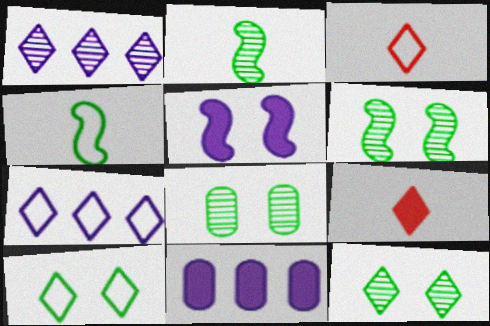[[1, 9, 10], 
[3, 6, 11], 
[3, 7, 10], 
[6, 8, 12], 
[7, 9, 12]]